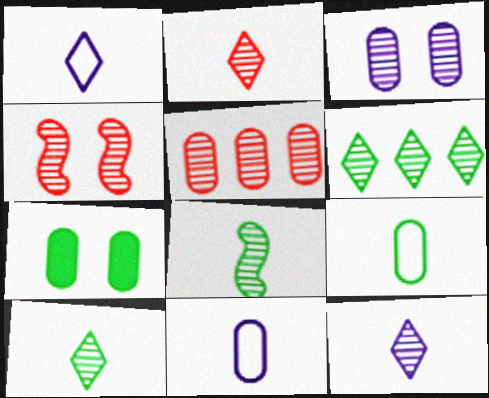[[2, 4, 5], 
[2, 10, 12], 
[5, 7, 11]]